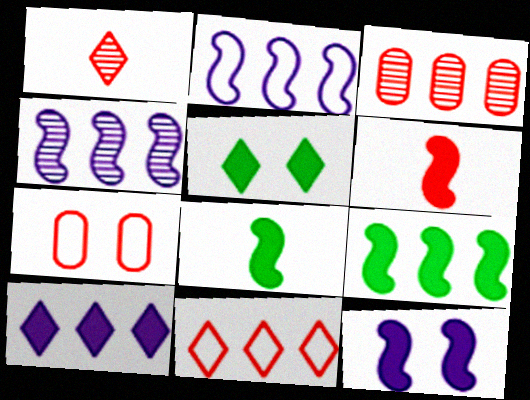[[6, 9, 12]]